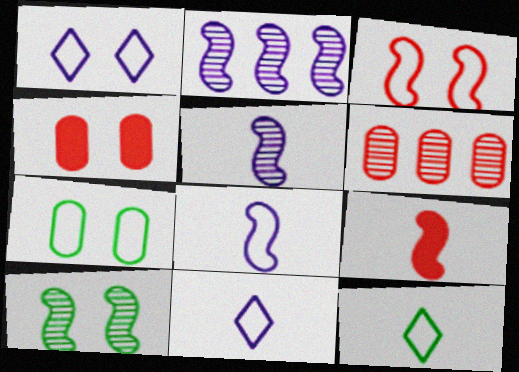[[1, 3, 7], 
[1, 4, 10], 
[2, 4, 12]]